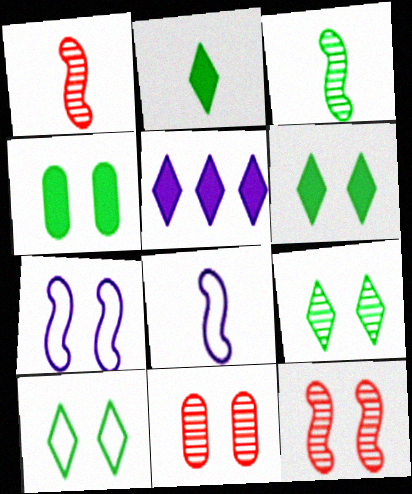[[6, 7, 11], 
[6, 9, 10]]